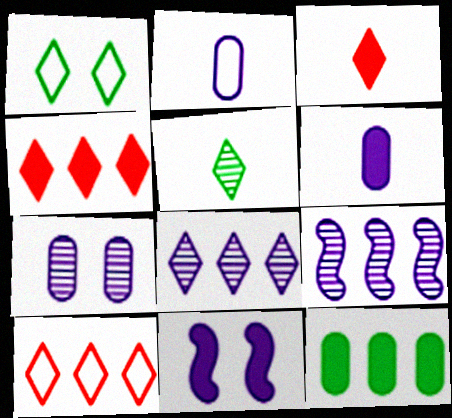[[1, 3, 8], 
[2, 8, 11], 
[3, 11, 12], 
[9, 10, 12]]